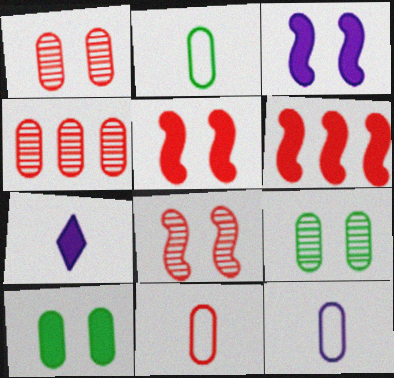[[2, 11, 12], 
[4, 10, 12], 
[6, 7, 10]]